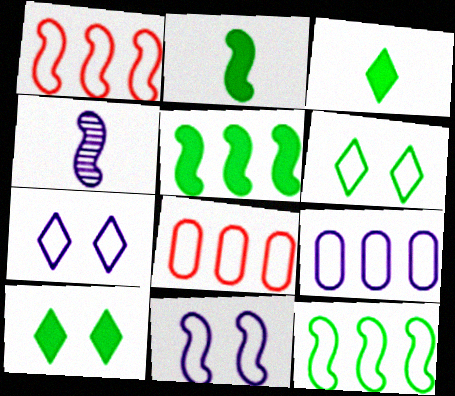[[4, 8, 10]]